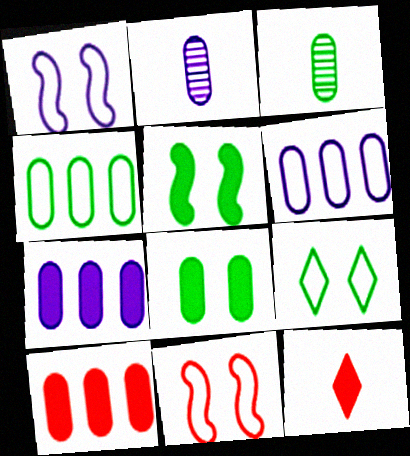[[3, 4, 8], 
[5, 7, 12]]